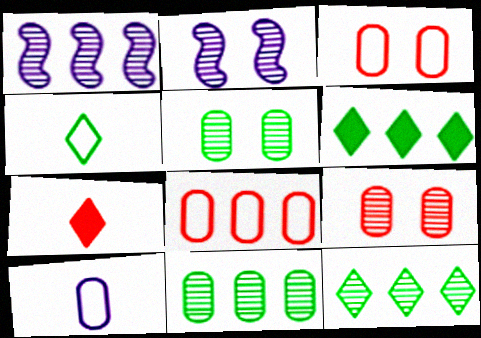[[1, 6, 8]]